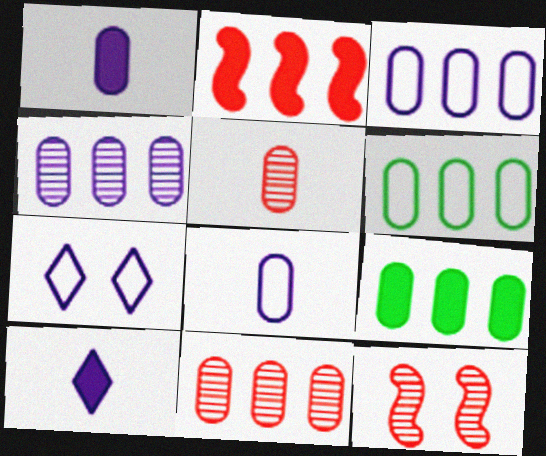[[3, 9, 11], 
[6, 10, 12]]